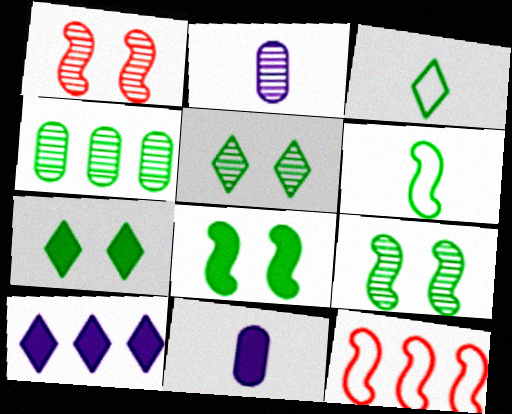[[2, 7, 12], 
[3, 4, 8], 
[4, 6, 7], 
[4, 10, 12], 
[5, 11, 12]]